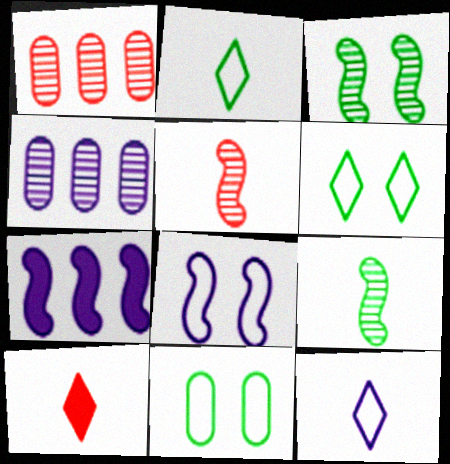[]